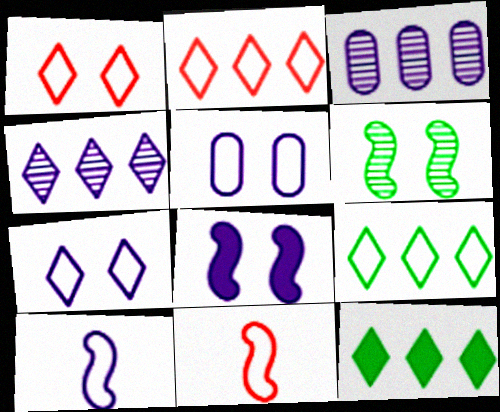[[2, 4, 12], 
[5, 9, 11]]